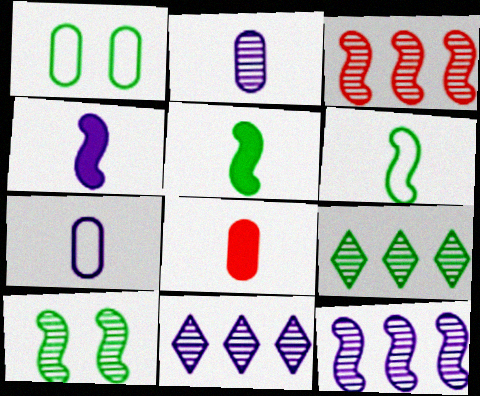[[1, 5, 9]]